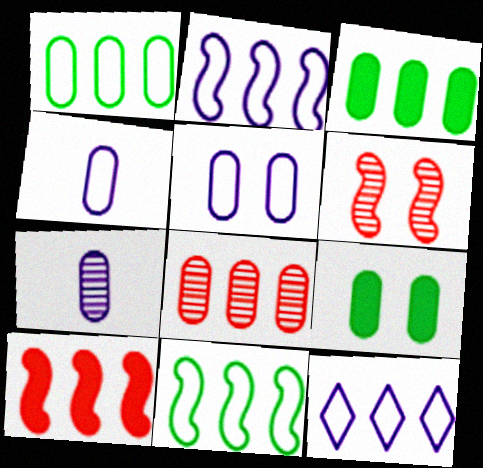[[4, 8, 9]]